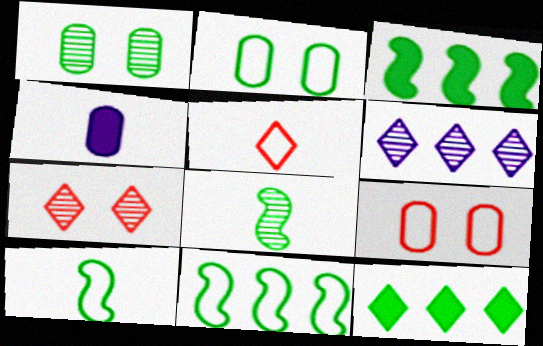[[1, 10, 12], 
[2, 8, 12], 
[4, 5, 8], 
[4, 7, 11]]